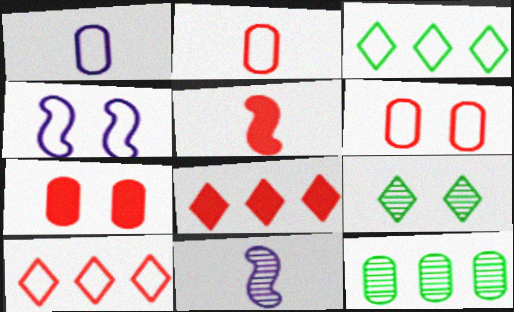[[1, 7, 12], 
[2, 3, 4], 
[3, 7, 11], 
[4, 7, 9], 
[5, 7, 8]]